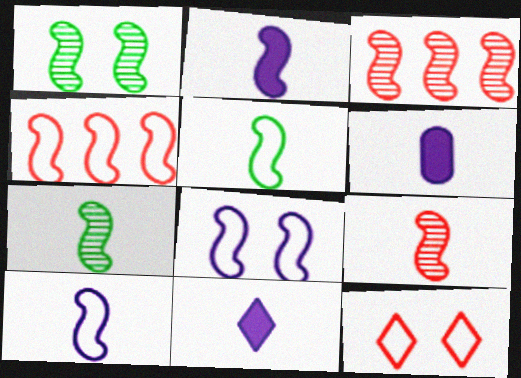[[1, 2, 4], 
[2, 5, 9], 
[2, 6, 11], 
[4, 5, 8]]